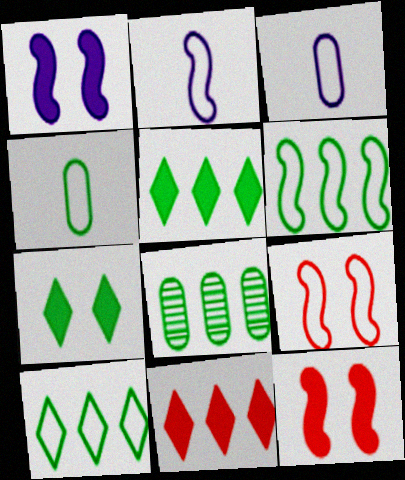[[2, 6, 9], 
[3, 9, 10], 
[5, 6, 8]]